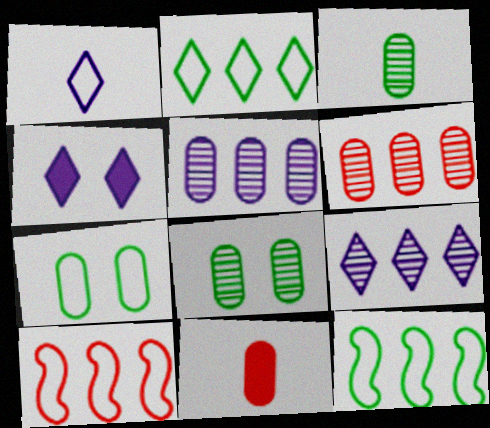[[1, 4, 9], 
[1, 7, 10], 
[3, 4, 10], 
[5, 7, 11]]